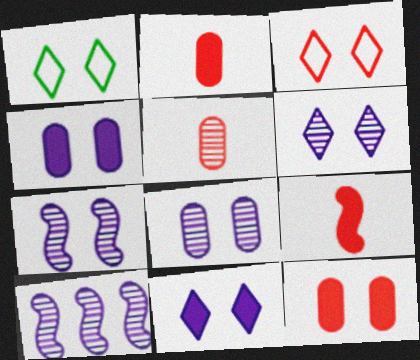[[1, 2, 10], 
[1, 7, 12], 
[6, 7, 8]]